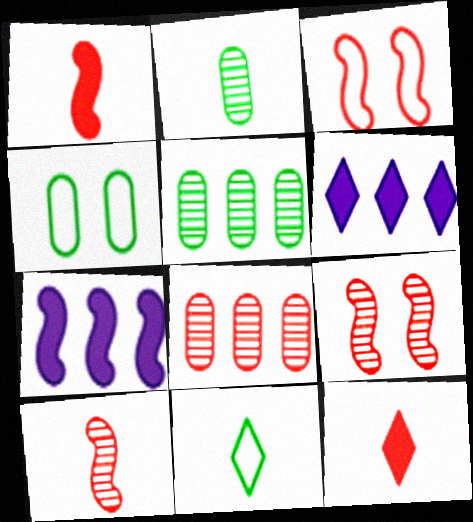[[2, 3, 6], 
[3, 8, 12], 
[4, 6, 10]]